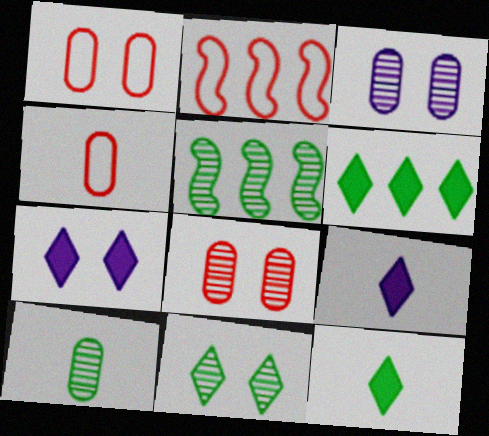[[1, 5, 9], 
[2, 3, 12], 
[2, 7, 10], 
[4, 5, 7], 
[5, 10, 11]]